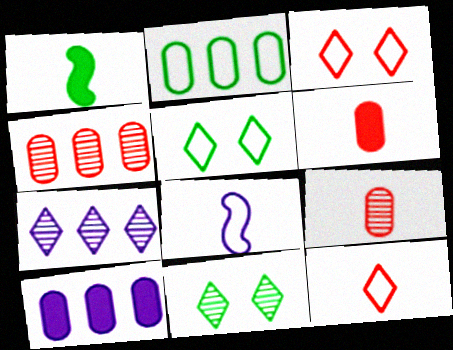[[1, 2, 11], 
[2, 3, 8], 
[2, 4, 10]]